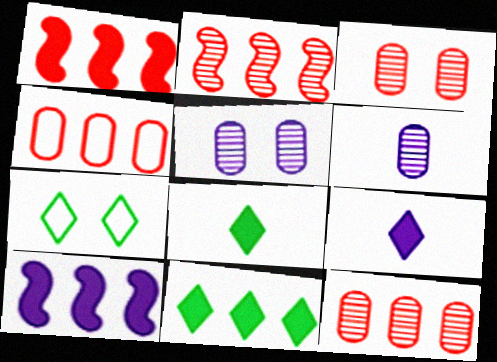[[1, 6, 7]]